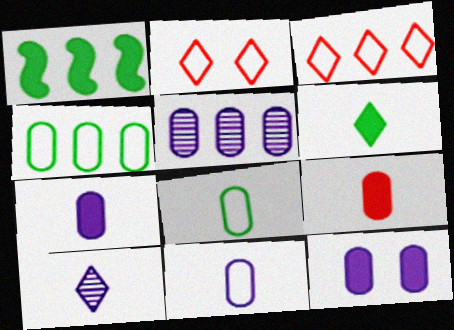[[1, 3, 5], 
[5, 11, 12]]